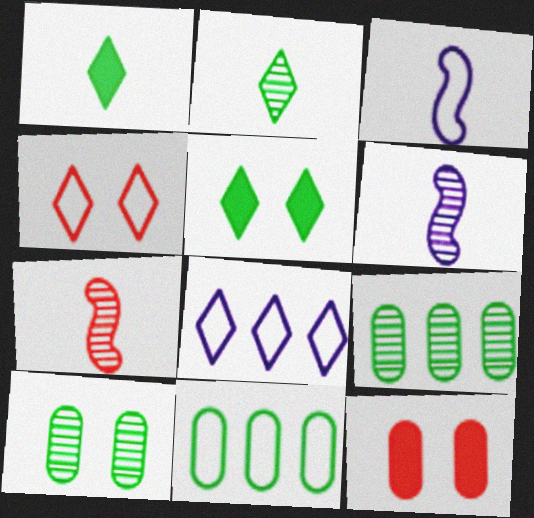[[3, 4, 11]]